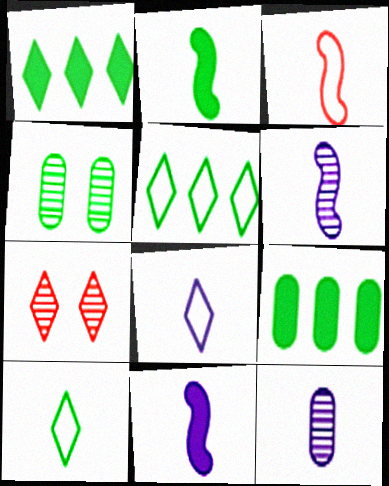[[1, 7, 8], 
[2, 3, 6], 
[2, 4, 5], 
[8, 11, 12]]